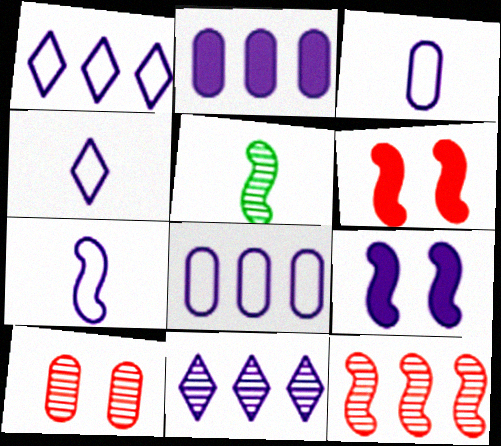[[3, 4, 7], 
[3, 9, 11], 
[5, 10, 11]]